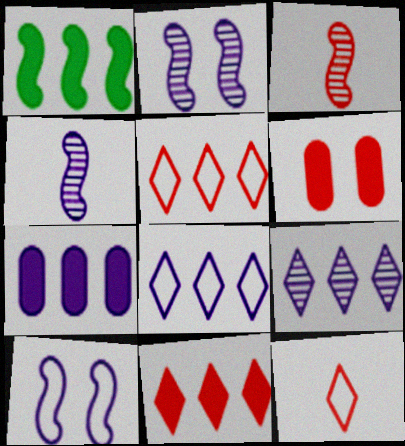[[1, 3, 10], 
[1, 7, 11], 
[3, 5, 6]]